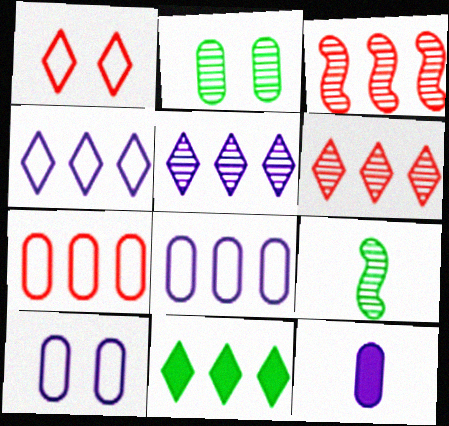[[2, 7, 12], 
[3, 8, 11], 
[4, 6, 11]]